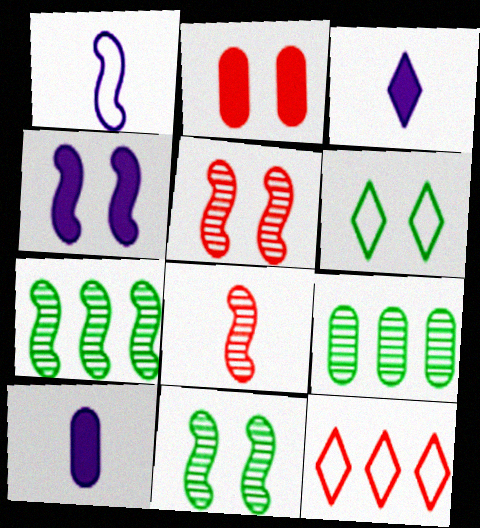[[2, 8, 12], 
[10, 11, 12]]